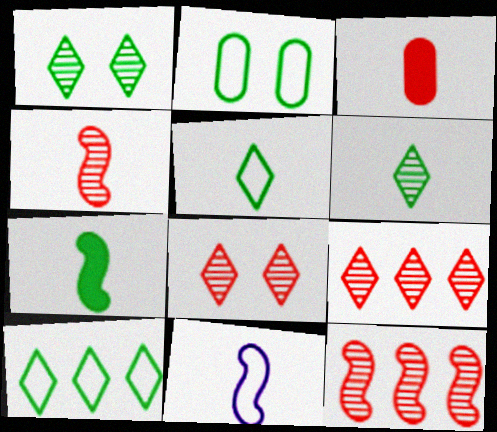[[3, 6, 11], 
[4, 7, 11]]